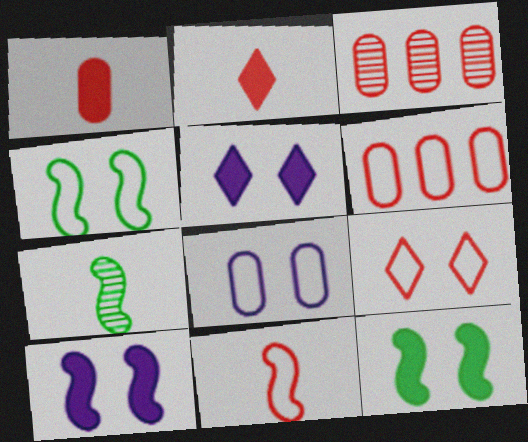[[4, 8, 9], 
[5, 6, 7], 
[6, 9, 11]]